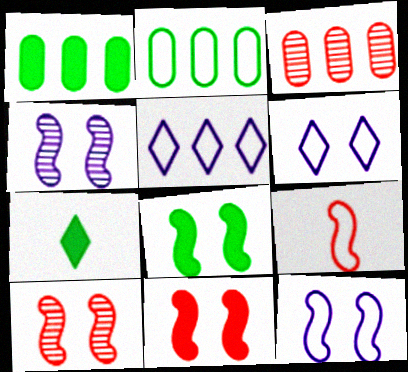[[1, 7, 8], 
[2, 6, 9], 
[3, 7, 12], 
[8, 10, 12]]